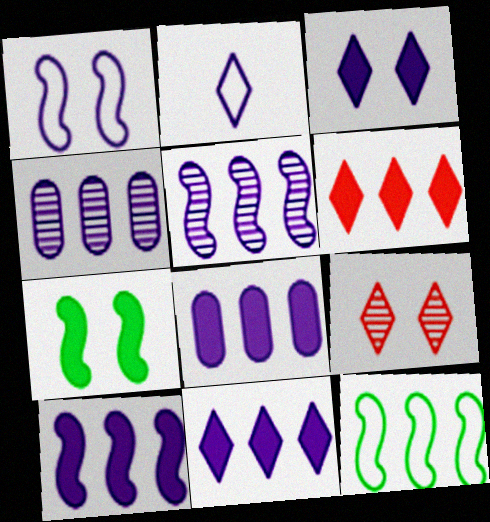[[4, 6, 12], 
[8, 10, 11]]